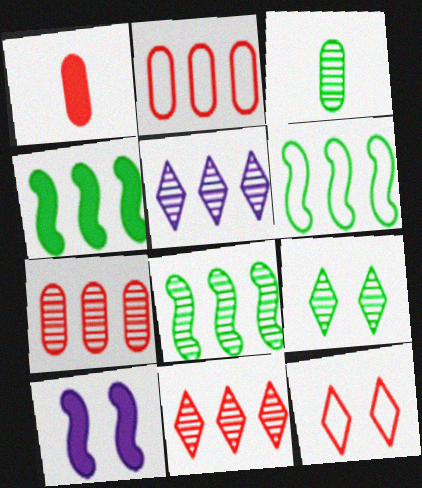[[2, 4, 5], 
[3, 8, 9], 
[4, 6, 8], 
[5, 7, 8]]